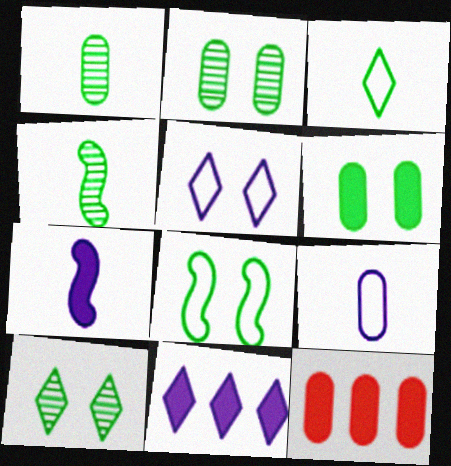[[2, 9, 12], 
[4, 5, 12], 
[6, 8, 10]]